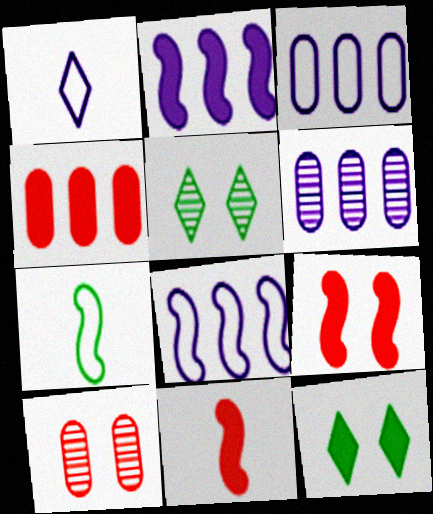[[3, 5, 11]]